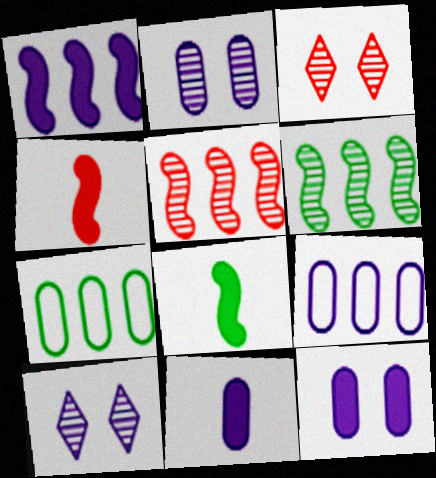[[2, 9, 11], 
[3, 8, 9], 
[4, 7, 10]]